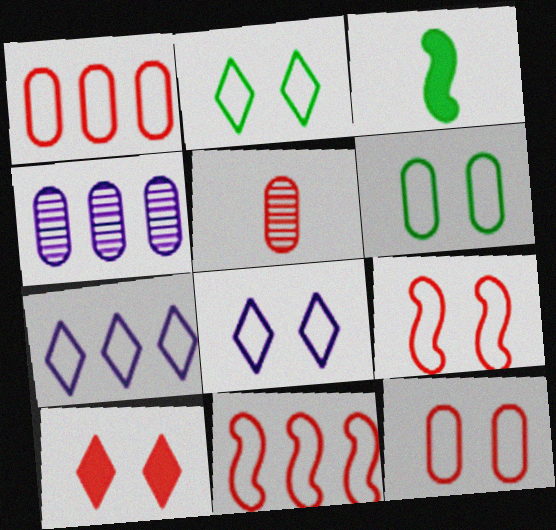[[5, 10, 11], 
[6, 8, 9]]